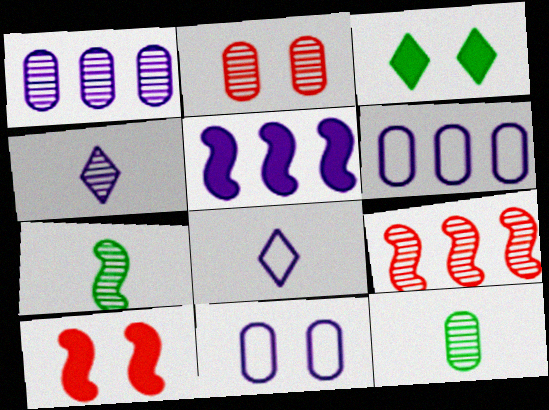[[1, 2, 12], 
[4, 5, 11]]